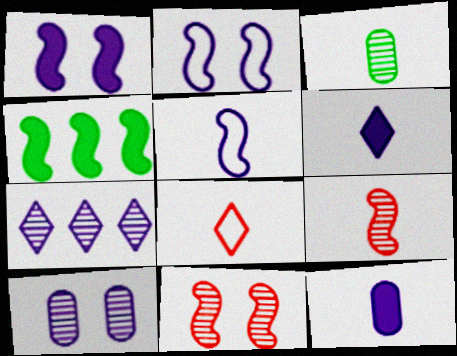[[2, 4, 9], 
[2, 7, 12], 
[3, 7, 11], 
[4, 5, 11], 
[4, 8, 10]]